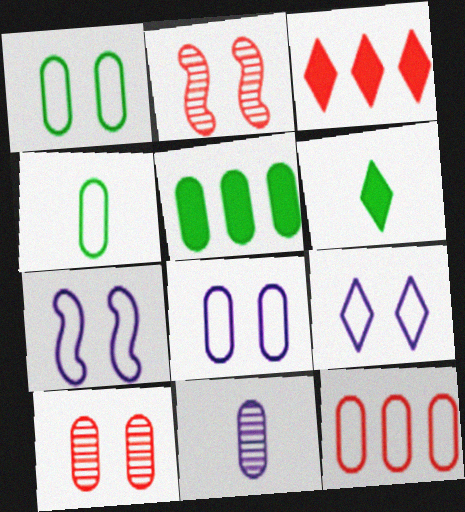[[4, 8, 12], 
[7, 8, 9]]